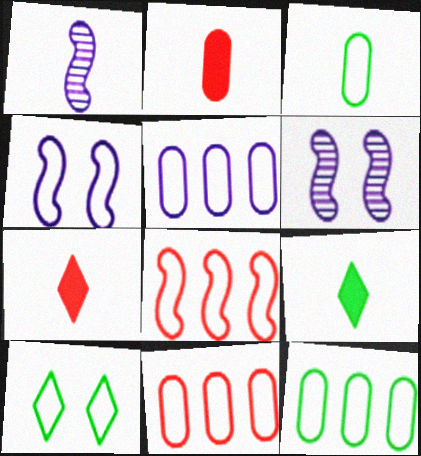[[1, 3, 7], 
[5, 11, 12], 
[6, 7, 12], 
[6, 9, 11]]